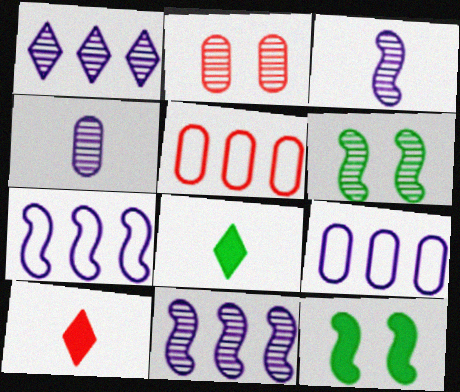[[2, 7, 8], 
[6, 9, 10]]